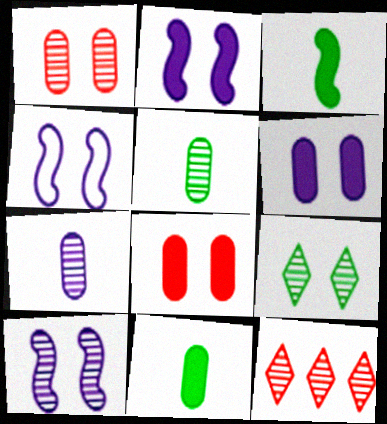[[1, 9, 10], 
[2, 4, 10], 
[4, 8, 9], 
[4, 11, 12], 
[5, 10, 12]]